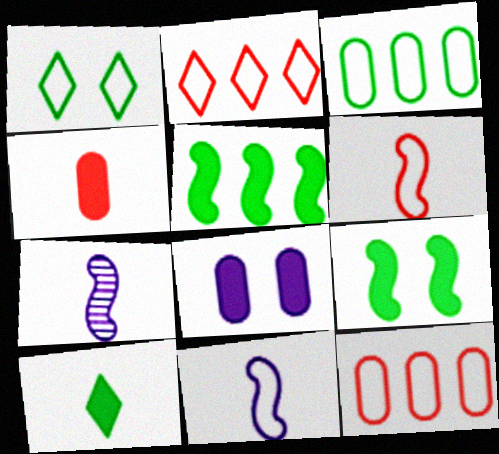[[1, 11, 12]]